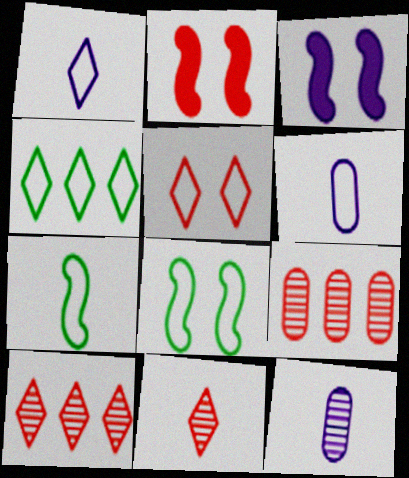[[1, 4, 5], 
[2, 4, 12]]